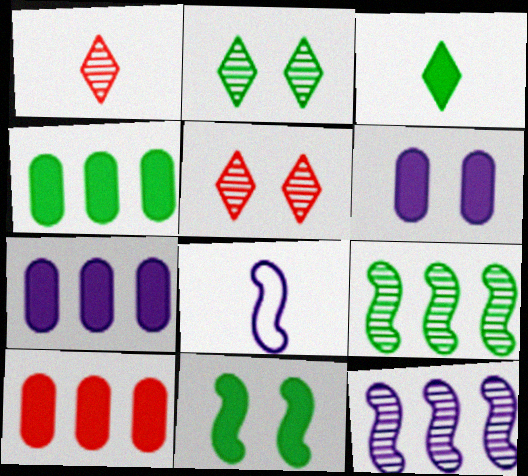[[2, 8, 10], 
[3, 4, 11], 
[4, 5, 8], 
[4, 7, 10]]